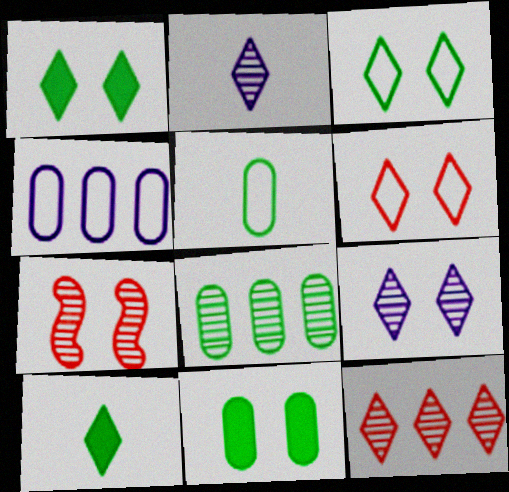[[1, 6, 9], 
[2, 7, 8], 
[4, 7, 10], 
[5, 8, 11]]